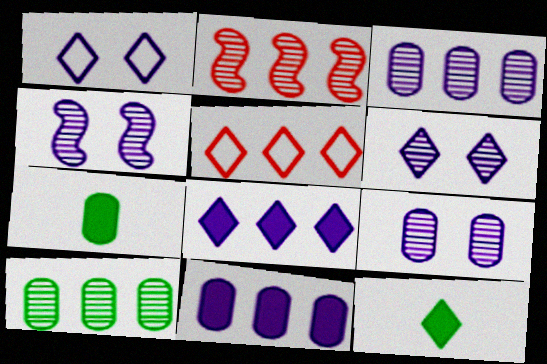[[1, 2, 7], 
[4, 5, 7], 
[4, 6, 9], 
[5, 6, 12]]